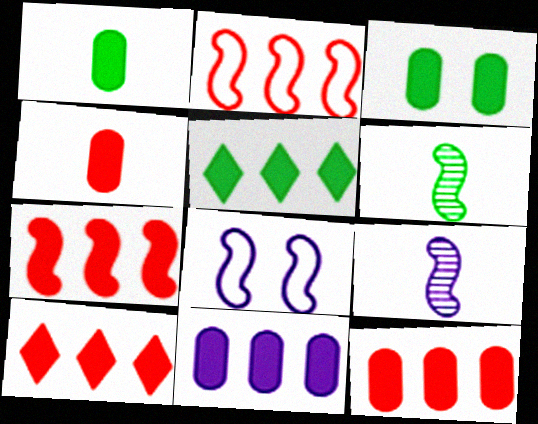[[3, 4, 11], 
[5, 7, 11], 
[6, 7, 8], 
[7, 10, 12]]